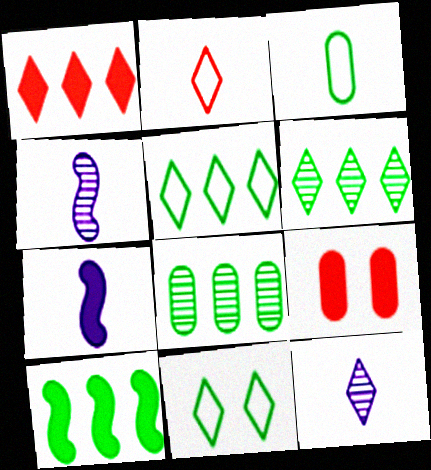[[1, 11, 12], 
[4, 5, 9], 
[5, 8, 10]]